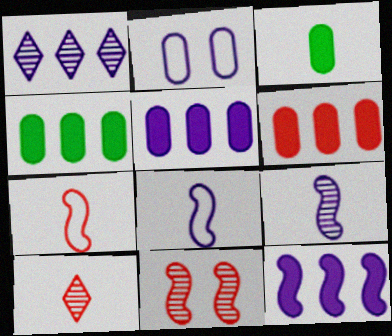[[3, 8, 10], 
[4, 5, 6]]